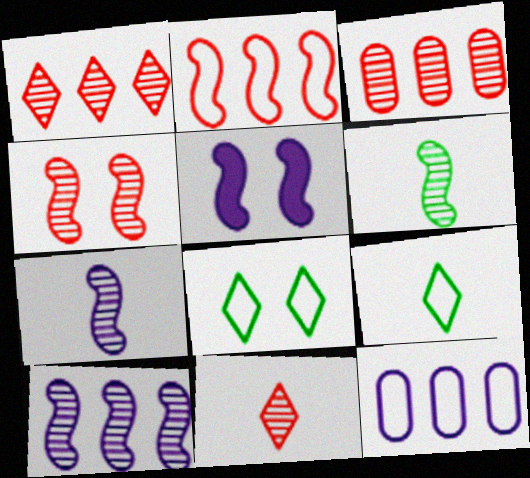[[2, 5, 6], 
[3, 4, 11], 
[3, 5, 9], 
[4, 6, 10]]